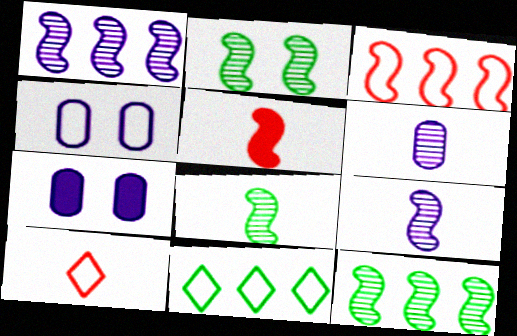[[2, 8, 12], 
[7, 10, 12]]